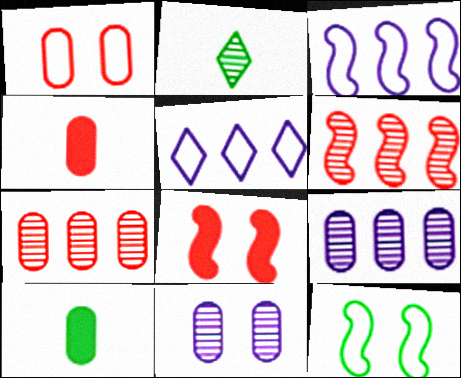[[1, 4, 7], 
[1, 9, 10], 
[2, 6, 11]]